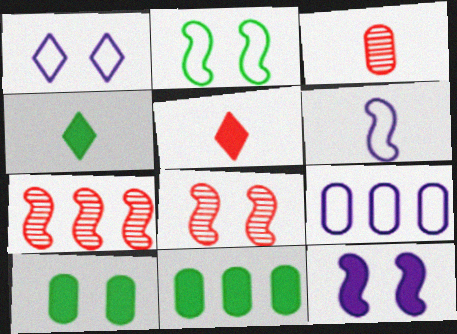[[1, 6, 9], 
[1, 8, 10], 
[2, 8, 12], 
[3, 4, 6], 
[3, 9, 10], 
[4, 8, 9], 
[5, 11, 12]]